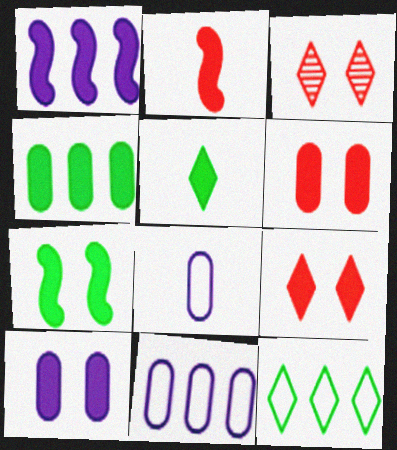[[1, 2, 7], 
[1, 5, 6], 
[4, 5, 7], 
[7, 9, 10]]